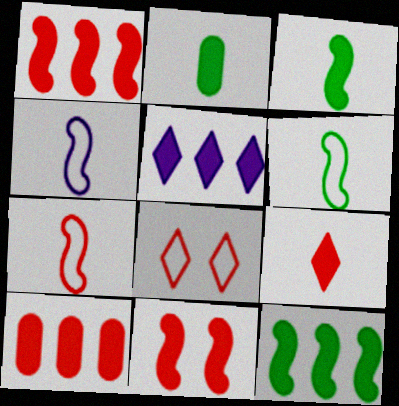[[2, 5, 11], 
[4, 6, 7], 
[5, 10, 12], 
[9, 10, 11]]